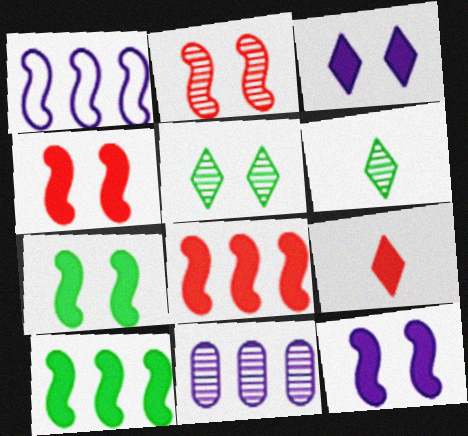[[2, 6, 11], 
[4, 7, 12]]